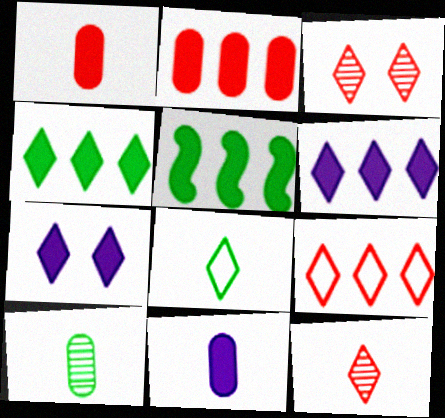[[1, 5, 7], 
[2, 5, 6], 
[3, 6, 8]]